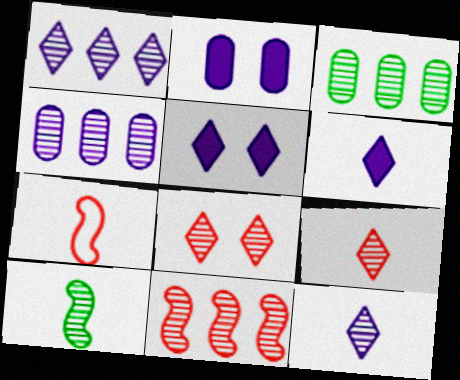[[1, 3, 11], 
[3, 5, 7], 
[4, 8, 10]]